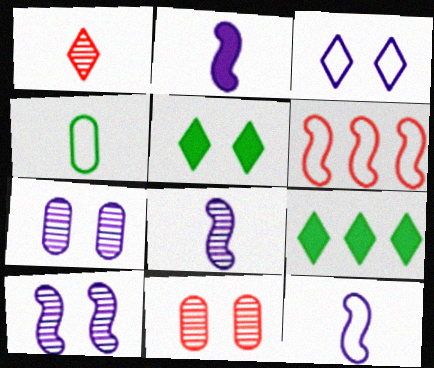[[1, 2, 4], 
[1, 3, 9], 
[2, 8, 12], 
[3, 4, 6], 
[9, 11, 12]]